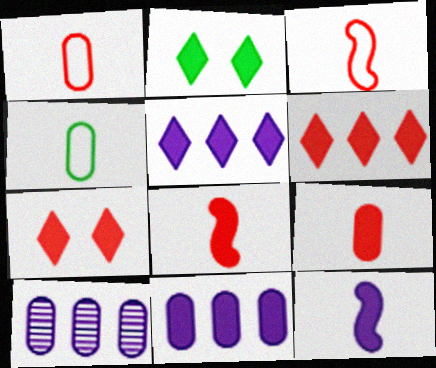[[2, 3, 10], 
[2, 8, 11]]